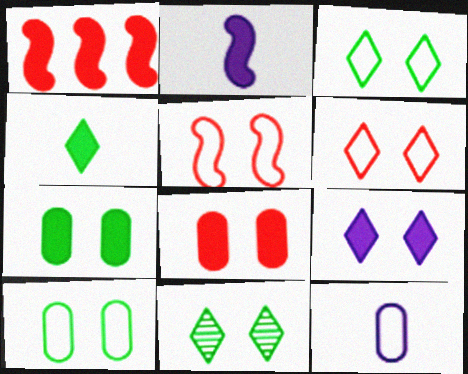[[1, 11, 12], 
[6, 9, 11]]